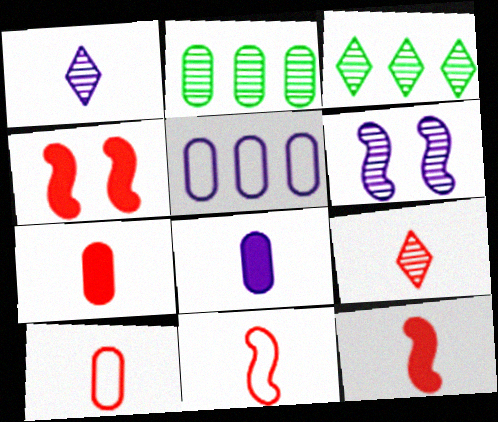[[2, 6, 9], 
[7, 9, 11], 
[9, 10, 12]]